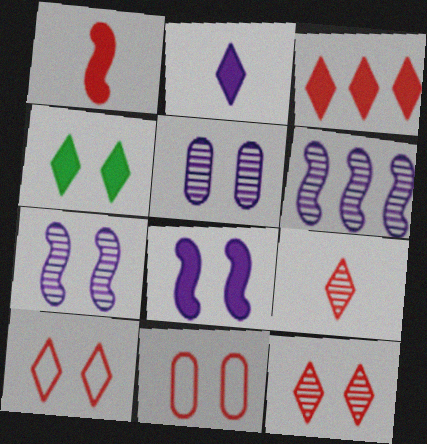[[2, 3, 4], 
[3, 9, 10], 
[4, 7, 11]]